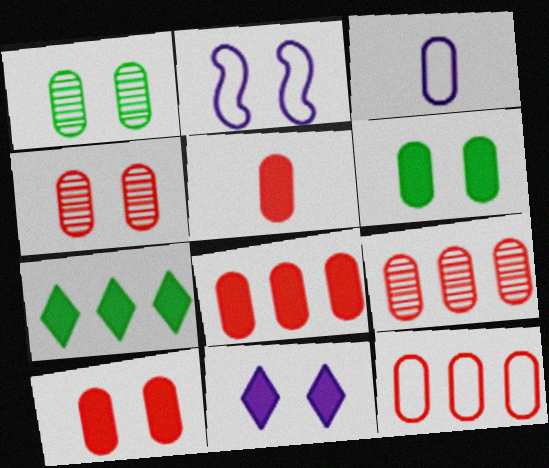[[1, 3, 8], 
[3, 6, 9], 
[4, 5, 12], 
[5, 8, 10], 
[8, 9, 12]]